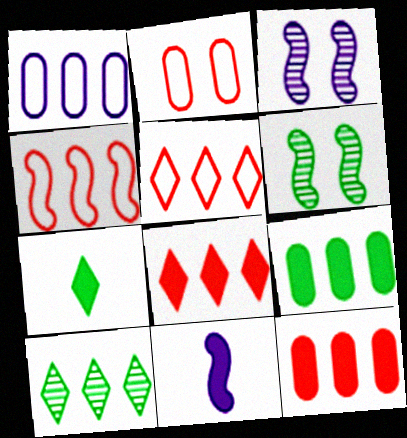[[2, 10, 11], 
[4, 6, 11]]